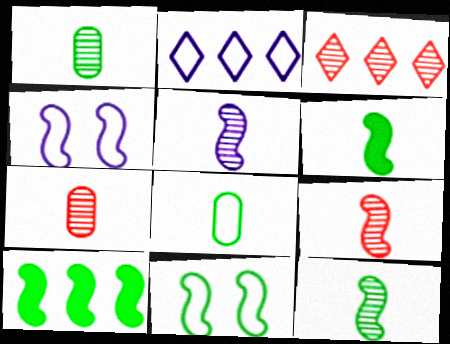[[4, 9, 10], 
[5, 9, 12], 
[10, 11, 12]]